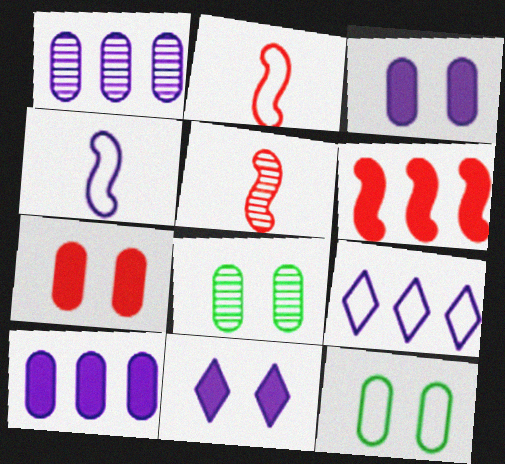[[1, 4, 11], 
[2, 9, 12]]